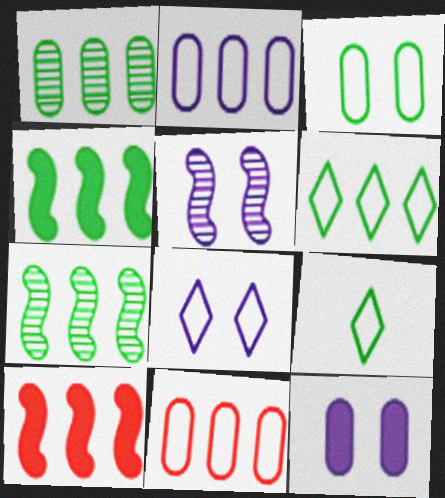[[1, 4, 6], 
[5, 8, 12]]